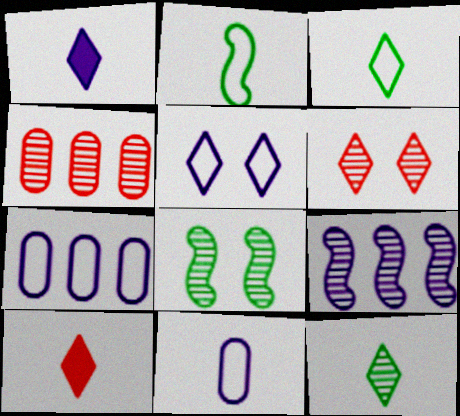[[7, 8, 10]]